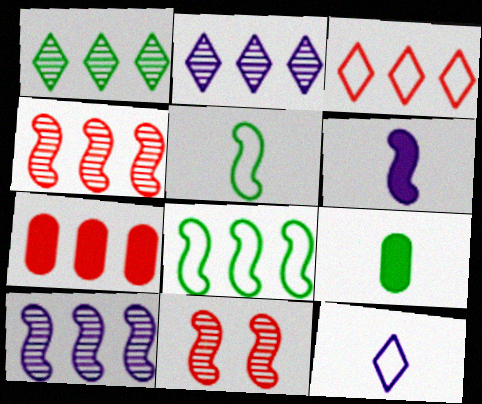[[2, 7, 8], 
[3, 4, 7], 
[6, 8, 11]]